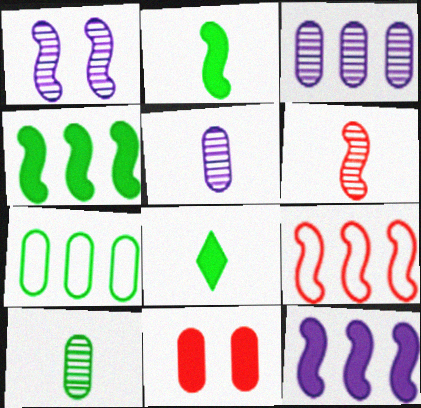[[1, 2, 9], 
[5, 7, 11], 
[8, 11, 12]]